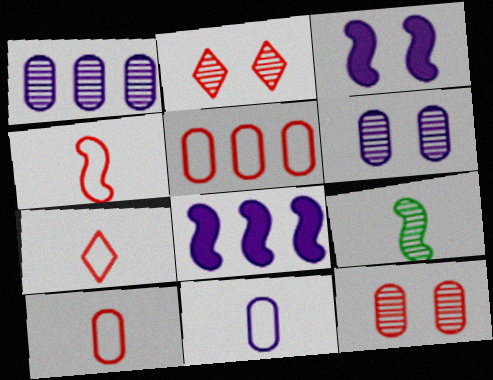[[1, 2, 9], 
[4, 7, 10]]